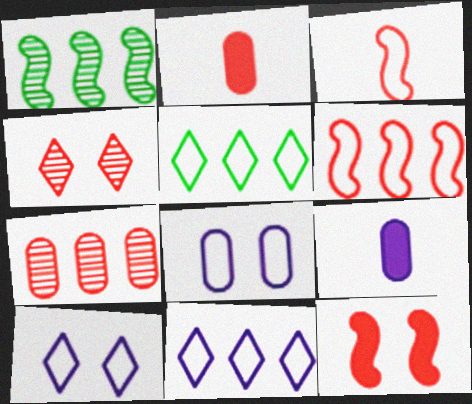[[1, 2, 10], 
[2, 4, 6], 
[3, 5, 8]]